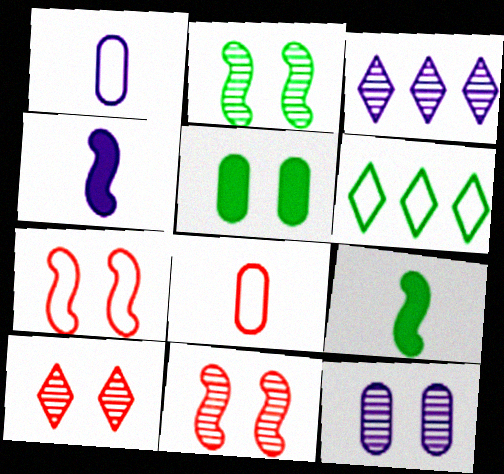[[1, 6, 7], 
[2, 10, 12]]